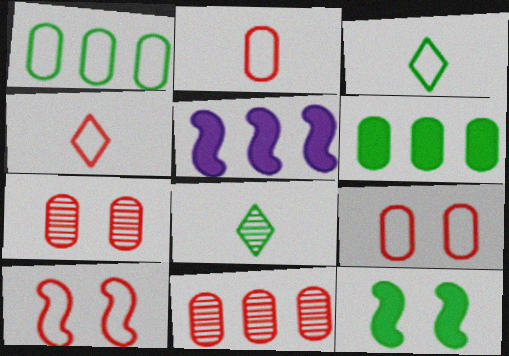[[1, 8, 12], 
[3, 5, 7], 
[5, 8, 9]]